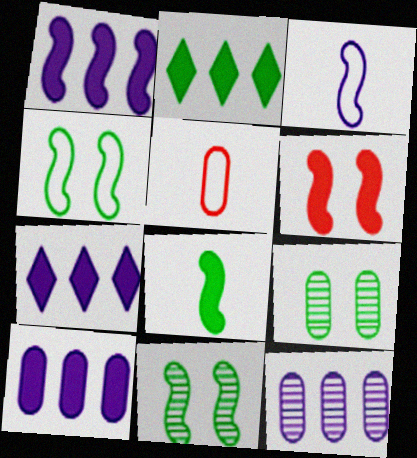[[1, 6, 8], 
[1, 7, 10], 
[5, 7, 11], 
[5, 9, 10]]